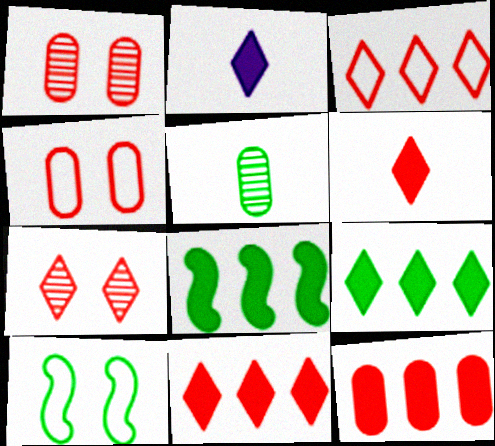[[3, 6, 7], 
[5, 9, 10]]